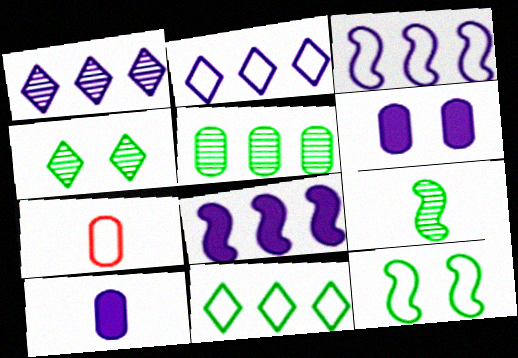[[2, 7, 12], 
[4, 5, 9], 
[4, 7, 8], 
[5, 6, 7]]